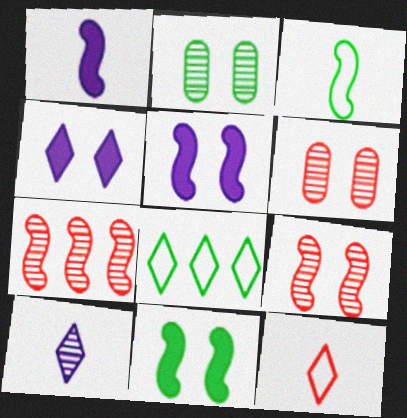[[1, 6, 8], 
[2, 7, 10], 
[3, 5, 7]]